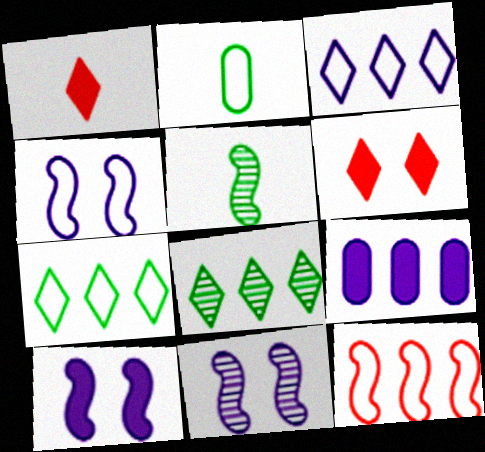[[4, 10, 11], 
[5, 10, 12], 
[8, 9, 12]]